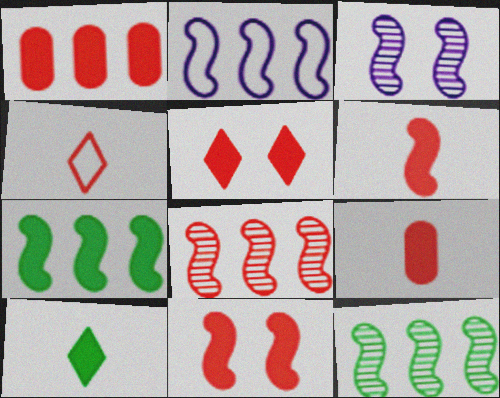[[1, 5, 6], 
[2, 7, 8]]